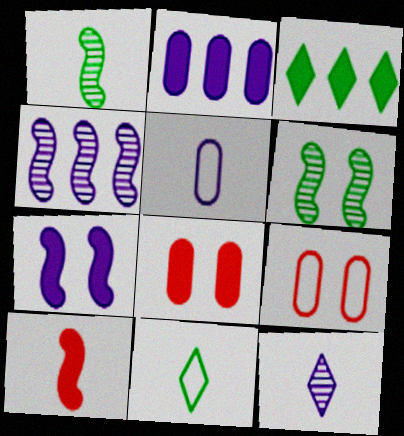[[4, 8, 11]]